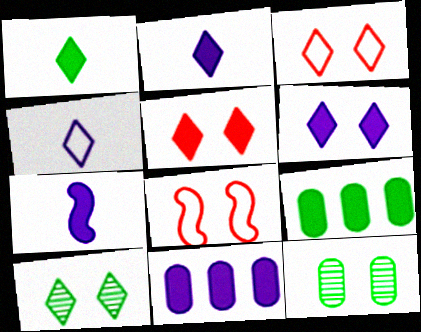[[3, 6, 10], 
[5, 7, 9], 
[6, 7, 11], 
[6, 8, 12]]